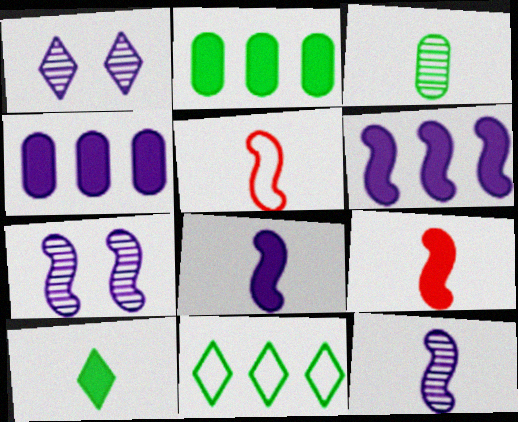[[1, 2, 5]]